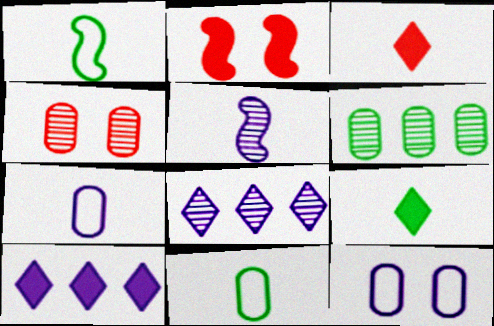[[1, 4, 10], 
[2, 8, 11], 
[3, 5, 11], 
[5, 10, 12]]